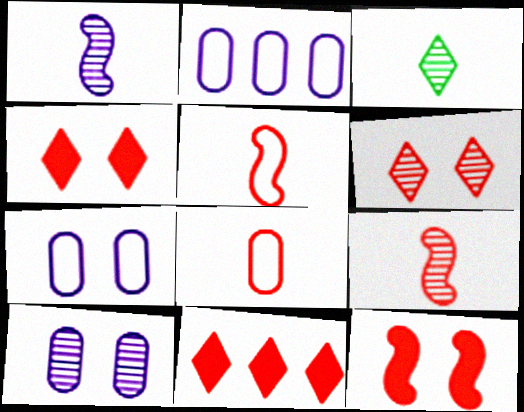[[2, 3, 12]]